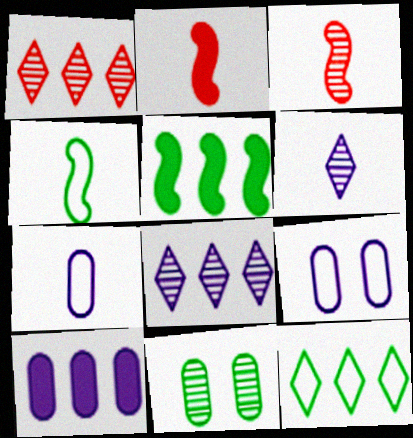[[3, 8, 11]]